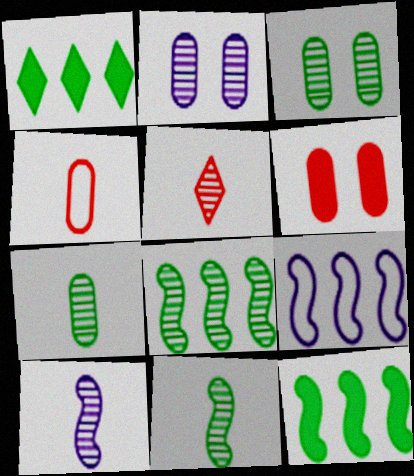[[2, 5, 8], 
[5, 7, 10]]